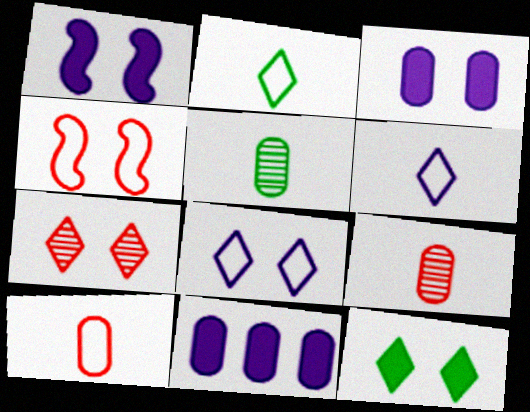[[7, 8, 12]]